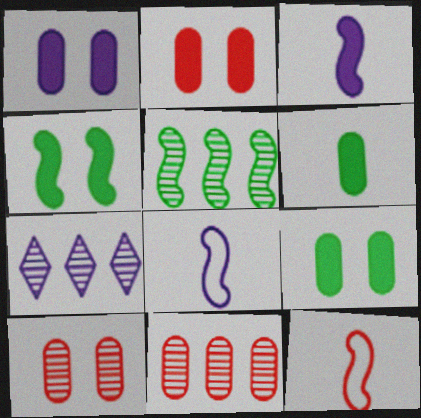[[1, 2, 9], 
[1, 7, 8], 
[5, 7, 11], 
[7, 9, 12]]